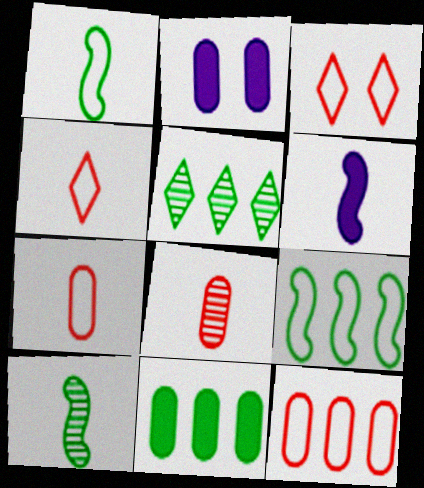[[5, 9, 11]]